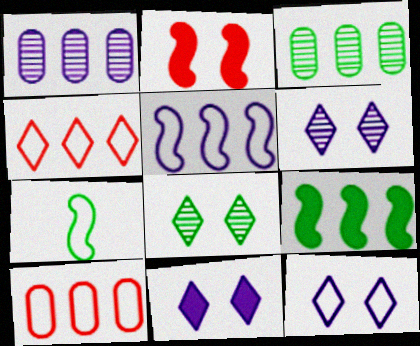[[1, 4, 9], 
[6, 11, 12], 
[7, 10, 12]]